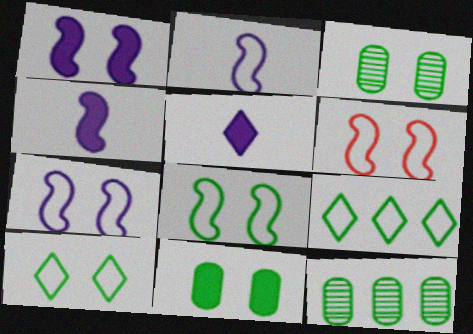[[5, 6, 12], 
[6, 7, 8]]